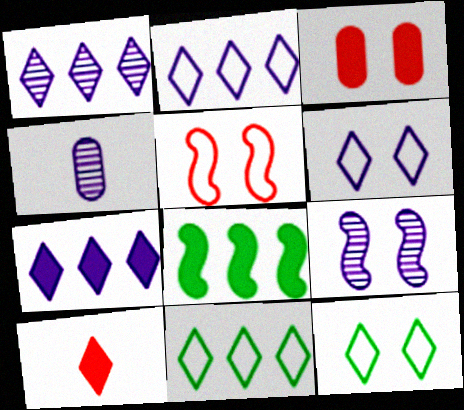[[1, 2, 7], 
[1, 4, 9], 
[1, 10, 12], 
[3, 9, 12]]